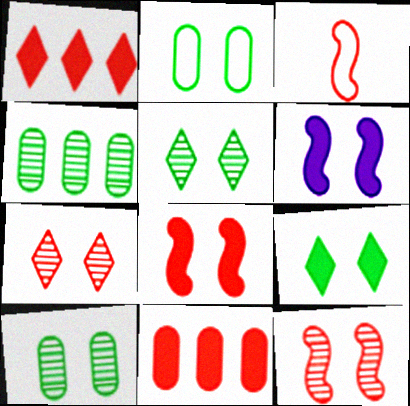[[2, 6, 7], 
[3, 7, 11]]